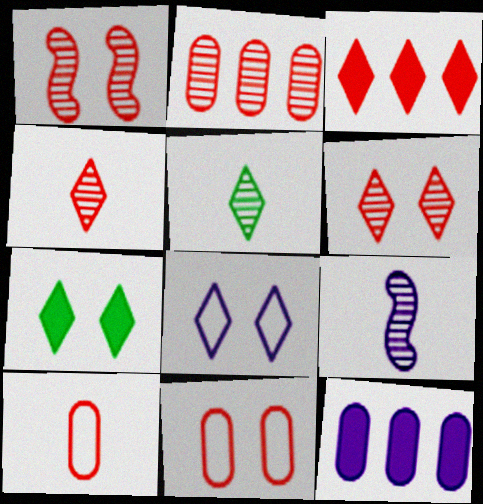[[1, 2, 4], 
[1, 3, 10], 
[3, 5, 8], 
[6, 7, 8], 
[8, 9, 12]]